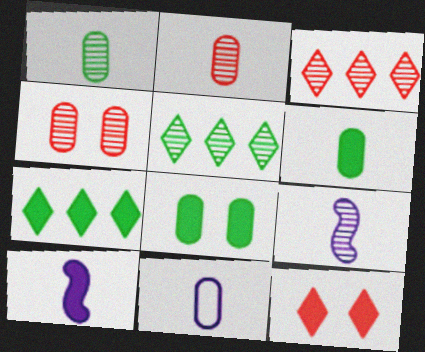[[2, 6, 11], 
[4, 5, 9]]